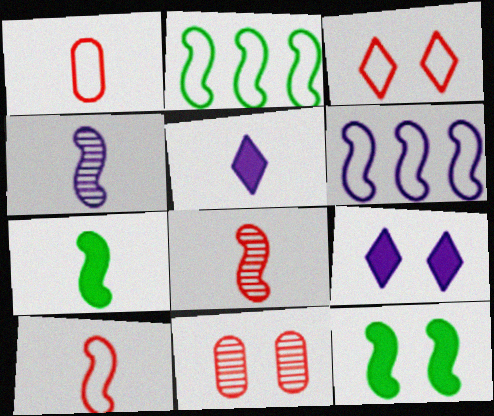[[2, 5, 11], 
[4, 7, 10], 
[6, 8, 12]]